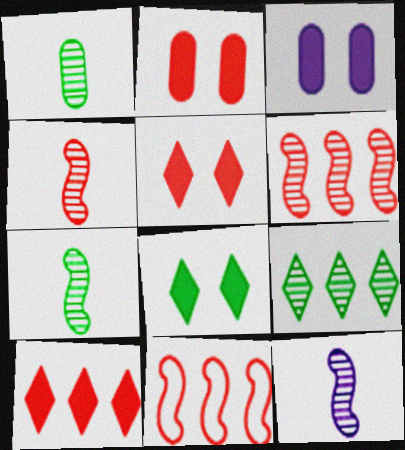[[4, 7, 12]]